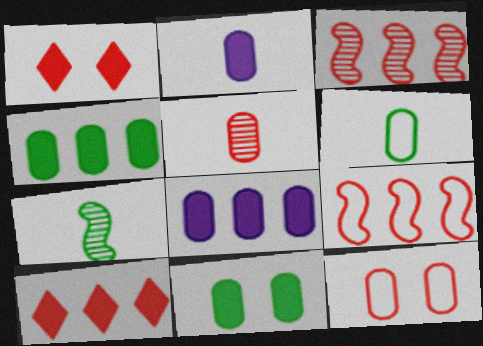[[1, 5, 9], 
[2, 5, 6]]